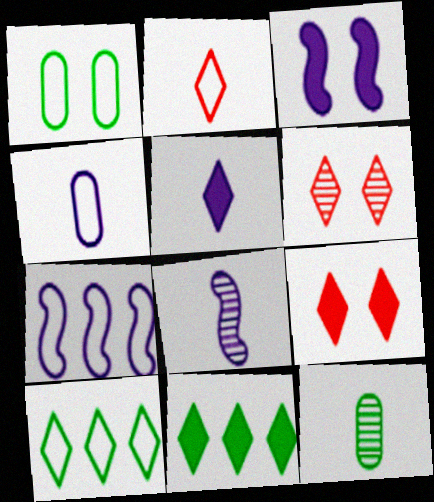[[1, 2, 7], 
[1, 3, 6], 
[3, 7, 8], 
[4, 5, 8], 
[5, 6, 10], 
[5, 9, 11], 
[7, 9, 12]]